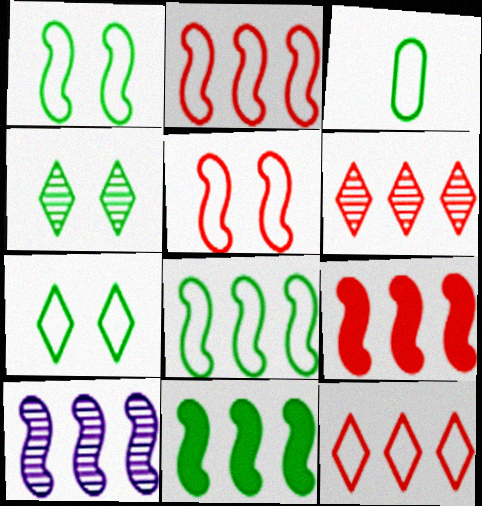[[2, 10, 11], 
[3, 4, 11], 
[3, 7, 8], 
[8, 9, 10]]